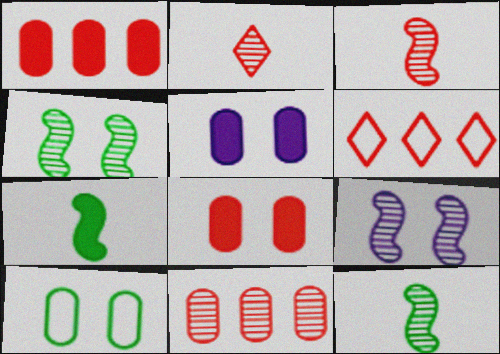[[3, 6, 8], 
[5, 6, 12]]